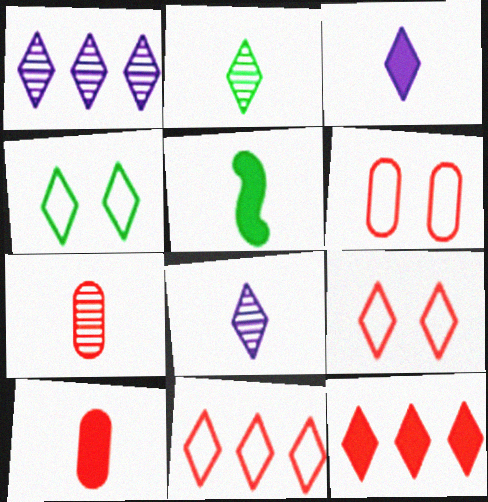[[1, 5, 6], 
[3, 5, 10], 
[4, 8, 12]]